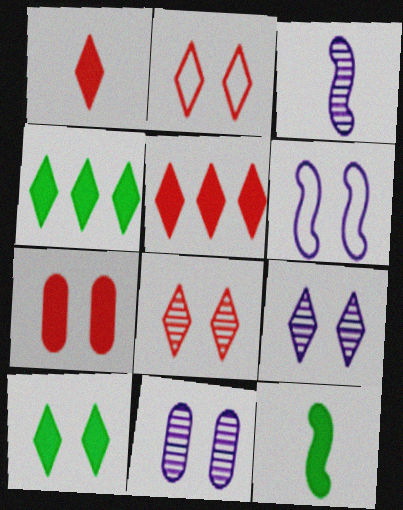[[2, 9, 10]]